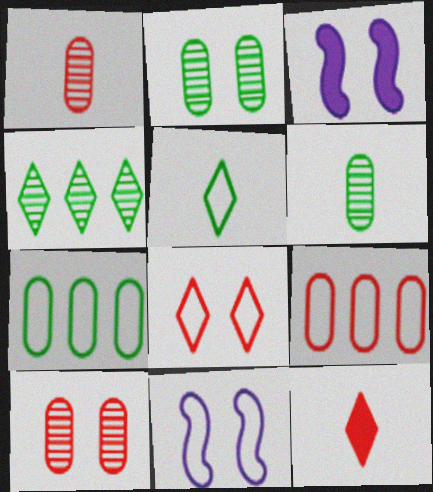[[2, 3, 8], 
[5, 9, 11]]